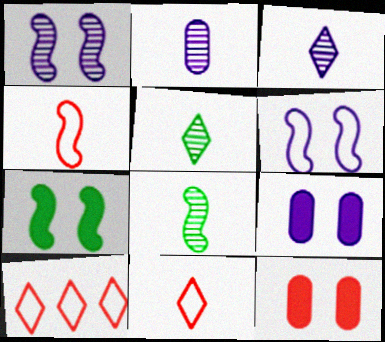[[2, 7, 10], 
[8, 9, 10]]